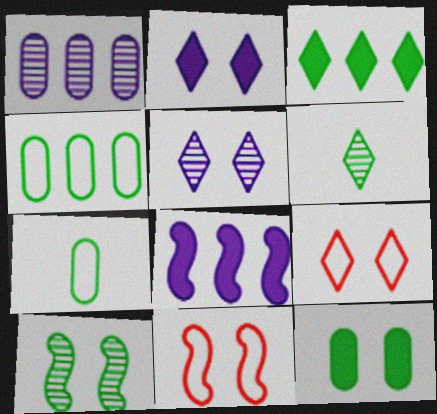[[3, 7, 10], 
[5, 11, 12]]